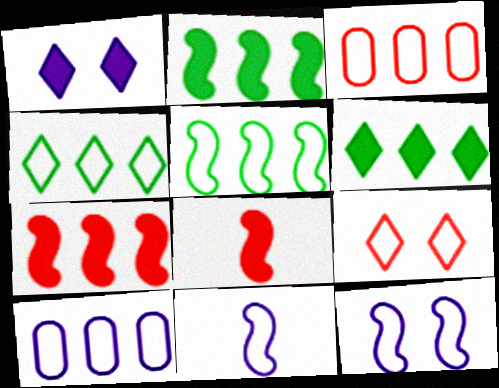[]